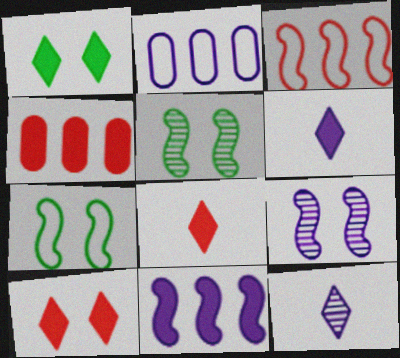[[2, 5, 8], 
[2, 6, 9], 
[4, 7, 12]]